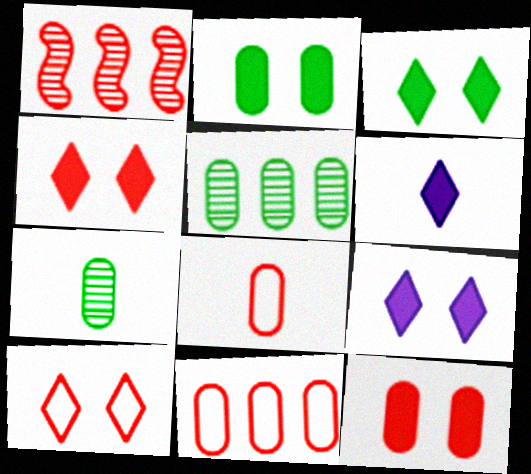[[1, 4, 8], 
[3, 4, 9]]